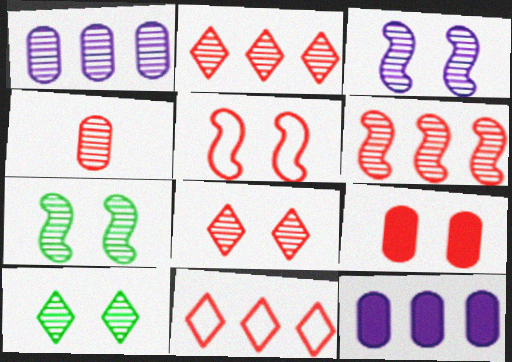[[4, 6, 8], 
[5, 8, 9]]